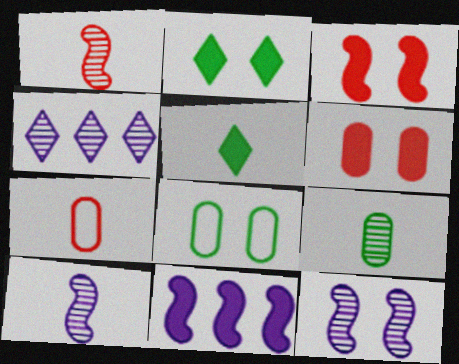[[5, 6, 11], 
[5, 7, 10]]